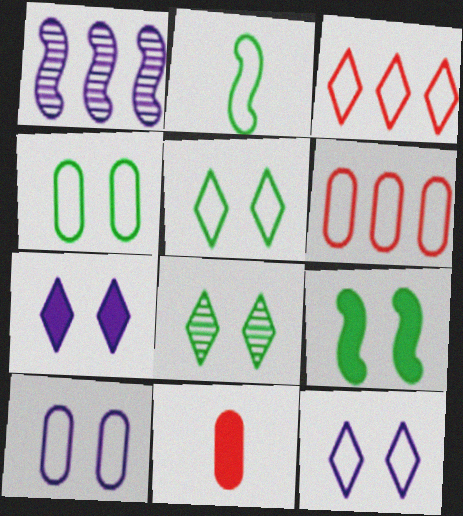[[1, 5, 11], 
[2, 3, 10], 
[2, 6, 12], 
[4, 8, 9]]